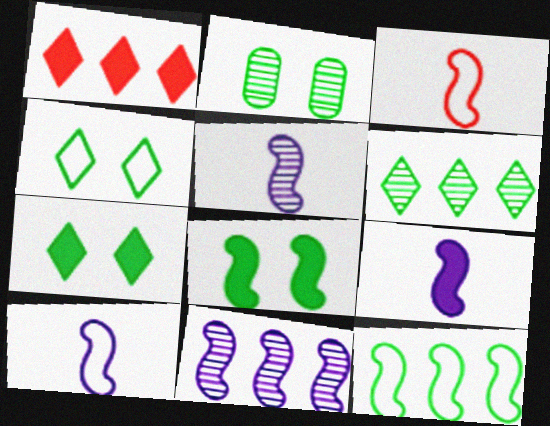[[1, 2, 10], 
[2, 4, 8], 
[3, 8, 11], 
[5, 9, 10]]